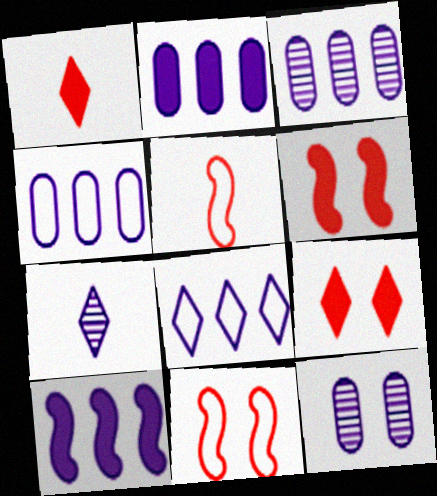[[2, 3, 4], 
[3, 8, 10]]